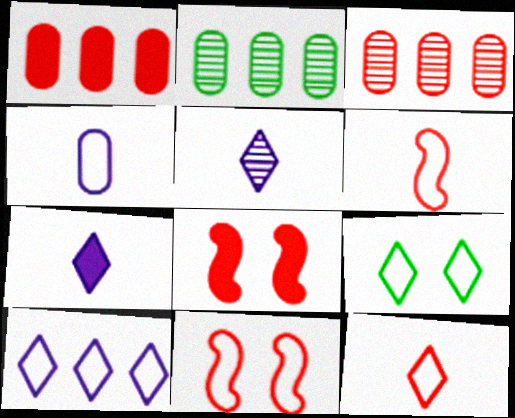[[2, 7, 11], 
[3, 8, 12], 
[9, 10, 12]]